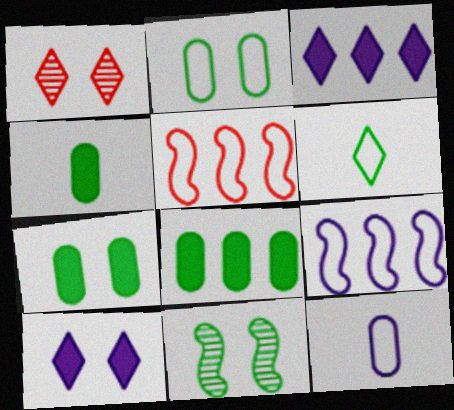[[1, 3, 6], 
[1, 4, 9], 
[4, 7, 8], 
[6, 8, 11]]